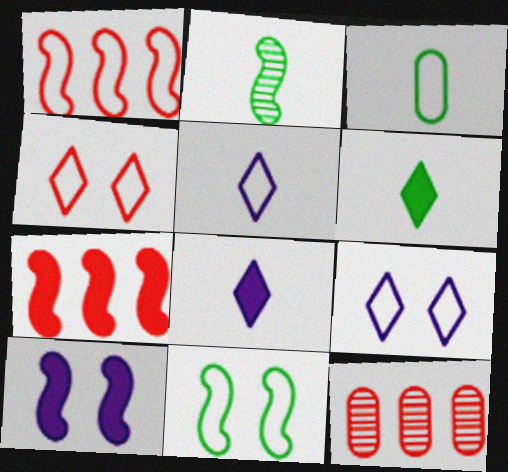[[1, 2, 10], 
[1, 3, 9], 
[2, 3, 6], 
[8, 11, 12]]